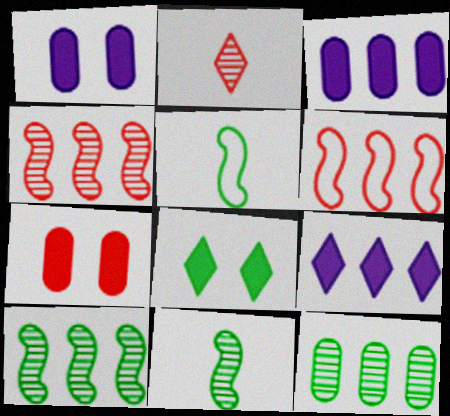[[2, 6, 7], 
[5, 8, 12], 
[6, 9, 12]]